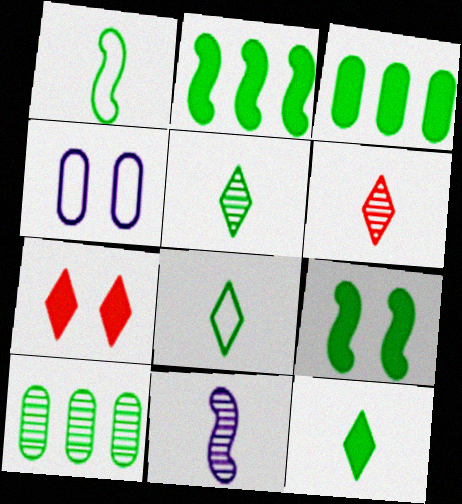[[2, 4, 6], 
[3, 9, 12], 
[5, 8, 12], 
[8, 9, 10]]